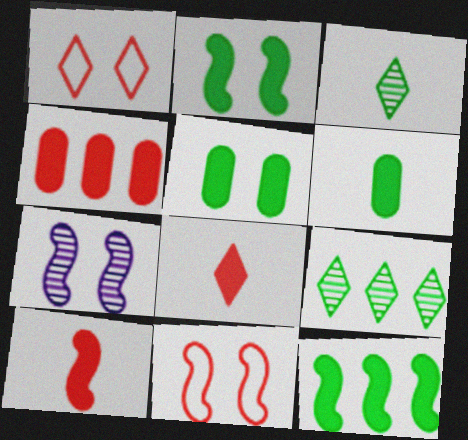[[1, 5, 7], 
[2, 7, 11]]